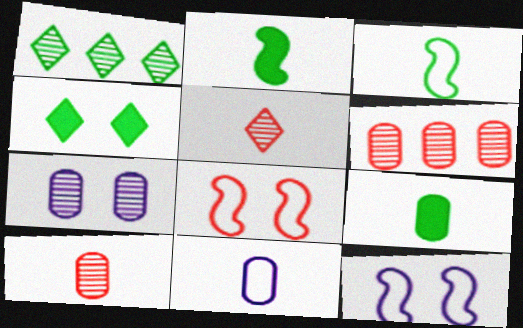[[2, 5, 11], 
[4, 7, 8], 
[9, 10, 11]]